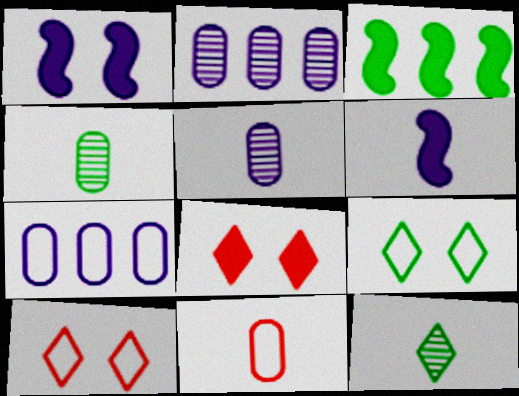[[3, 4, 9], 
[3, 5, 10], 
[6, 11, 12]]